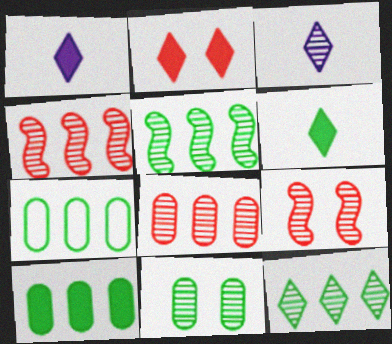[[1, 7, 9], 
[3, 4, 11]]